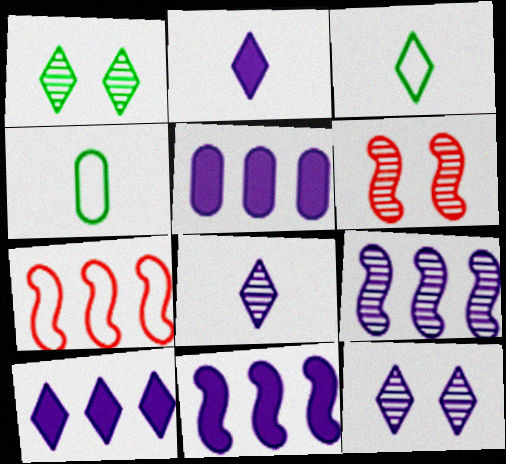[[3, 5, 6], 
[4, 6, 10], 
[5, 10, 11]]